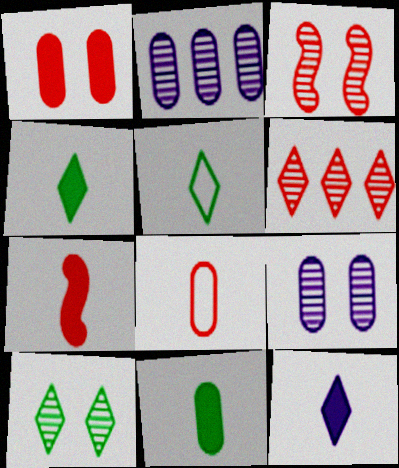[[3, 9, 10], 
[7, 11, 12]]